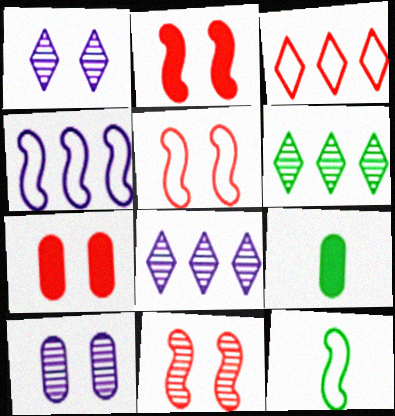[[2, 5, 11], 
[4, 5, 12], 
[5, 8, 9], 
[7, 8, 12]]